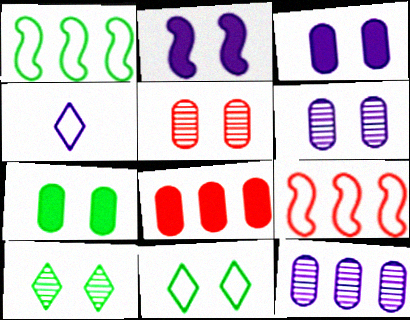[[2, 4, 12], 
[2, 5, 11]]